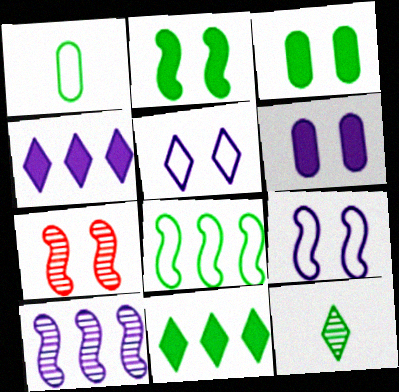[[1, 4, 7], 
[2, 7, 9], 
[3, 5, 7], 
[3, 8, 12]]